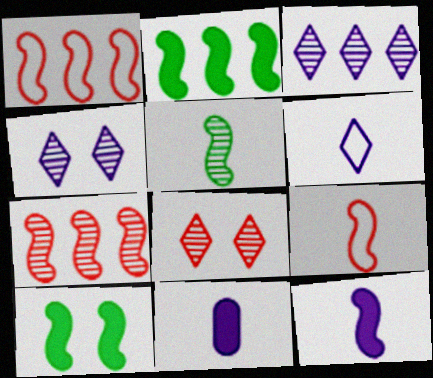[[5, 9, 12]]